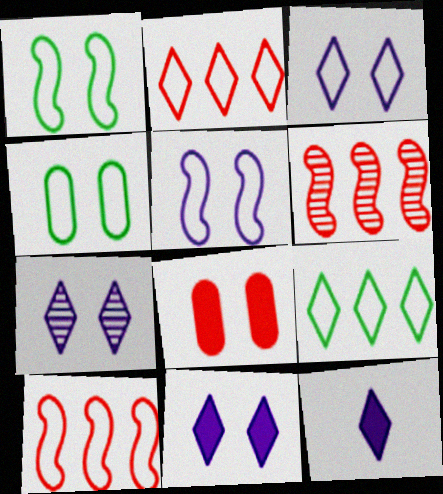[[1, 7, 8], 
[3, 7, 11], 
[4, 6, 12]]